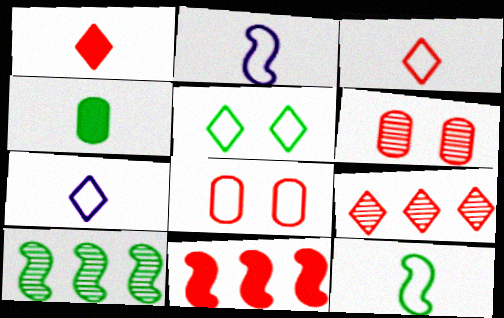[[3, 6, 11], 
[4, 5, 10]]